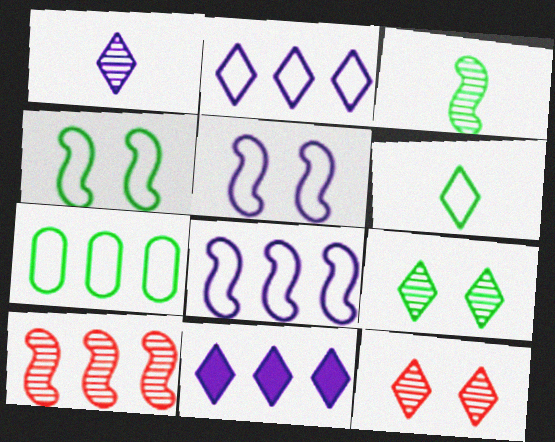[[4, 6, 7], 
[6, 11, 12], 
[7, 10, 11]]